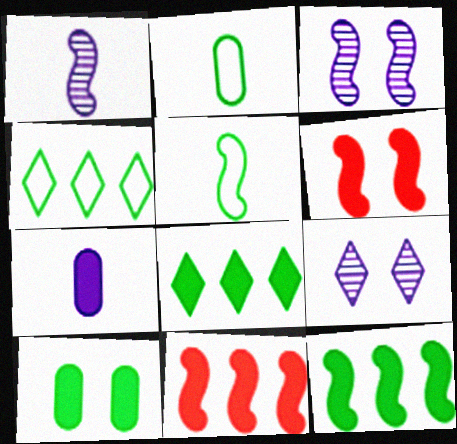[[2, 9, 11], 
[3, 5, 11], 
[6, 7, 8]]